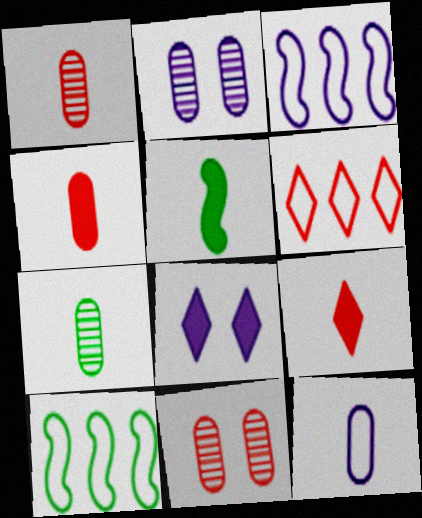[[1, 8, 10], 
[2, 5, 6], 
[2, 9, 10], 
[4, 7, 12]]